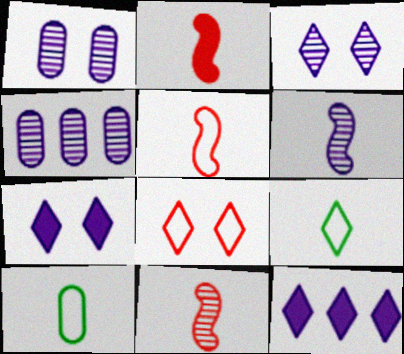[[2, 5, 11], 
[3, 4, 6]]